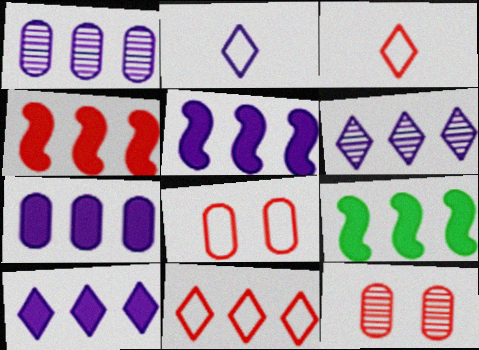[[1, 9, 11], 
[2, 9, 12], 
[3, 4, 12], 
[4, 5, 9], 
[5, 7, 10]]